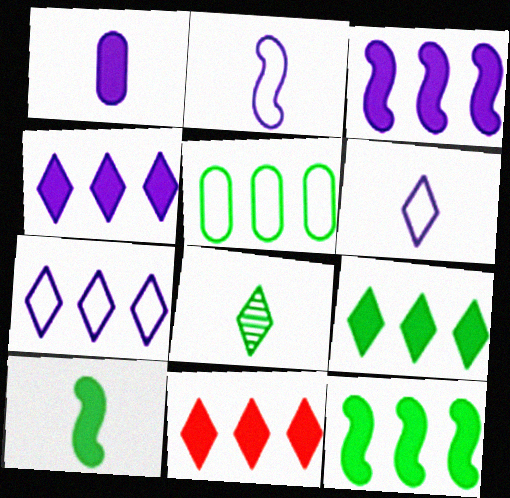[[4, 9, 11]]